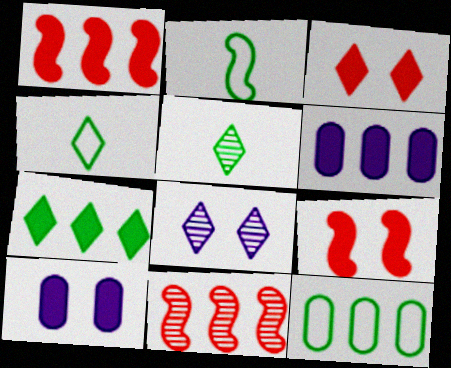[[1, 6, 7], 
[4, 10, 11]]